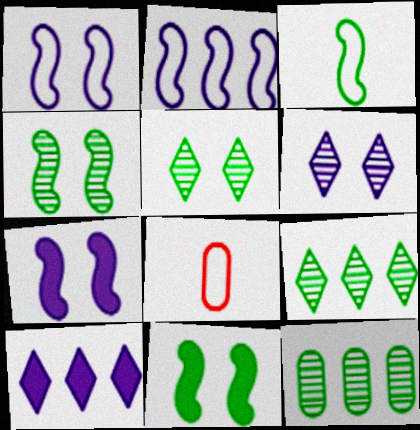[[4, 8, 10], 
[7, 8, 9]]